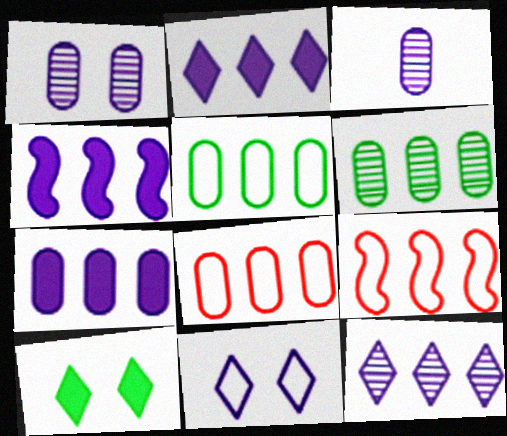[[2, 4, 7], 
[2, 6, 9], 
[3, 4, 11], 
[3, 9, 10], 
[6, 7, 8]]